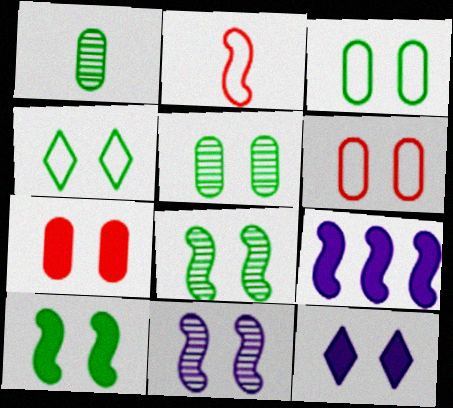[[2, 8, 9], 
[4, 5, 10], 
[4, 7, 11], 
[6, 8, 12], 
[7, 10, 12]]